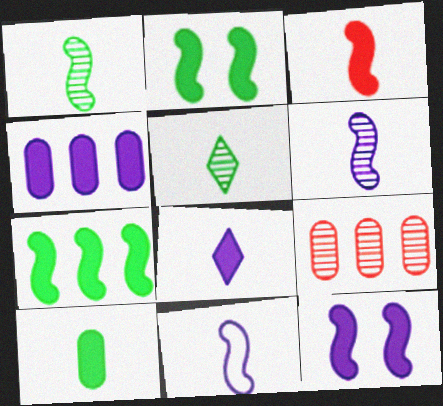[[1, 3, 11], 
[3, 7, 12], 
[3, 8, 10], 
[4, 8, 12]]